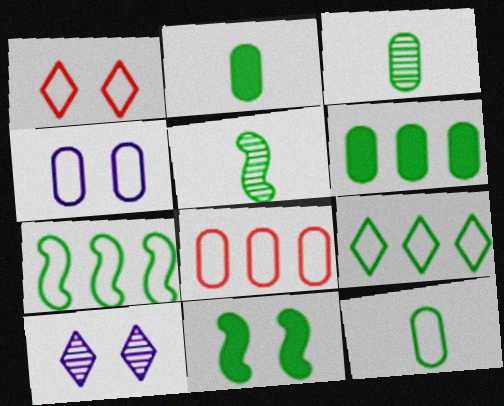[[2, 3, 12], 
[3, 9, 11], 
[4, 8, 12], 
[5, 7, 11]]